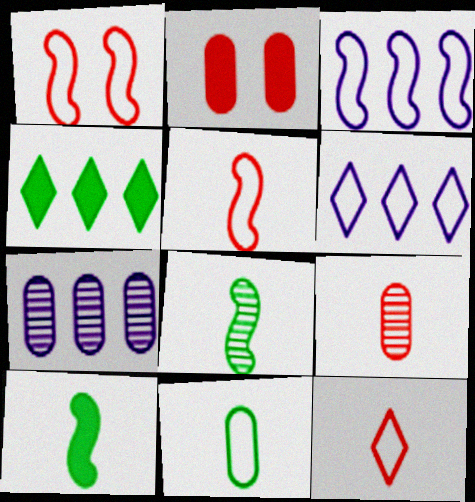[[1, 6, 11], 
[2, 6, 8], 
[2, 7, 11]]